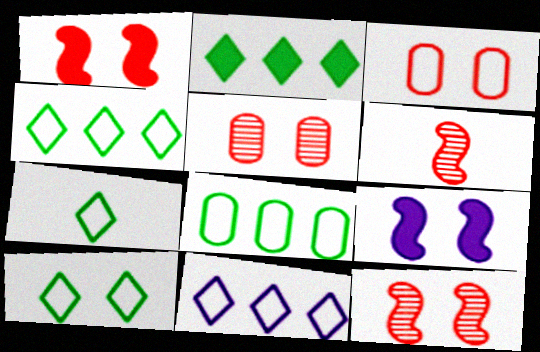[[4, 7, 10], 
[5, 9, 10]]